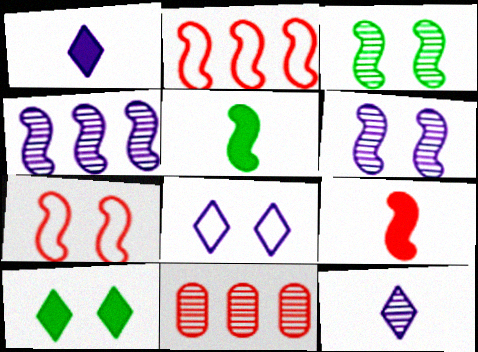[[2, 5, 6], 
[3, 11, 12], 
[4, 5, 7], 
[5, 8, 11]]